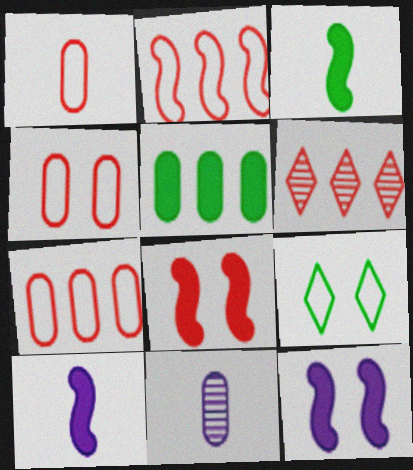[[1, 4, 7], 
[1, 6, 8], 
[4, 5, 11]]